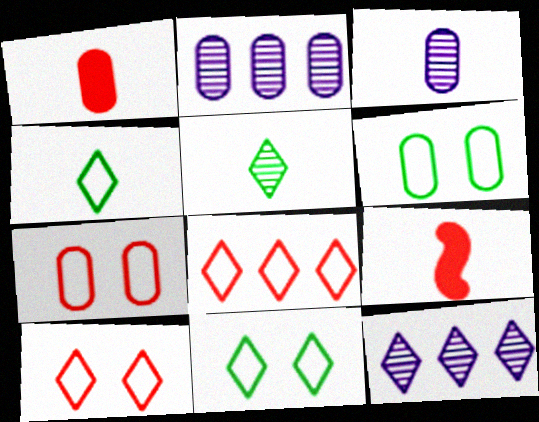[[1, 2, 6], 
[2, 9, 11], 
[3, 4, 9], 
[6, 9, 12]]